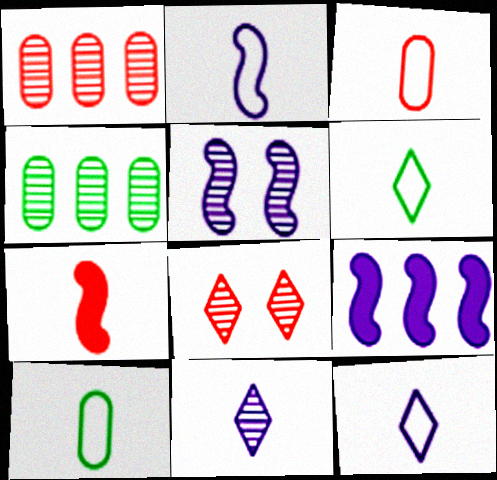[[2, 3, 6], 
[2, 5, 9], 
[7, 10, 11], 
[8, 9, 10]]